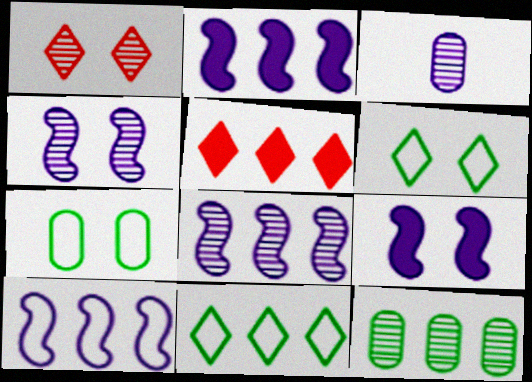[[1, 7, 9], 
[2, 8, 10], 
[5, 10, 12]]